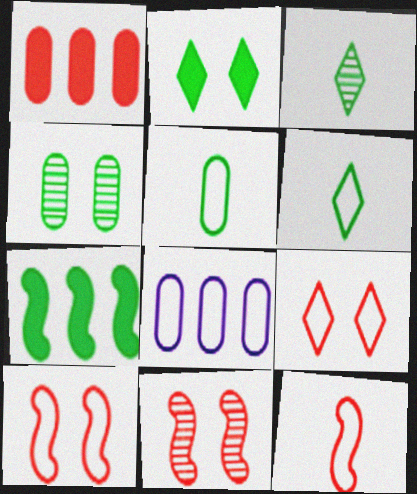[[4, 6, 7], 
[6, 8, 10]]